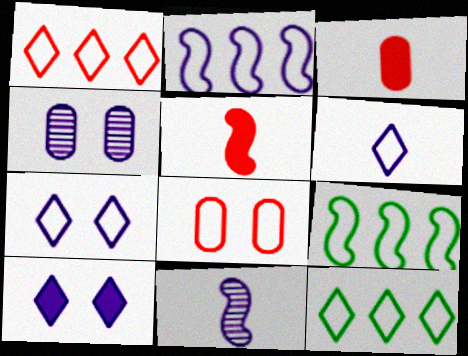[[4, 5, 12], 
[6, 8, 9]]